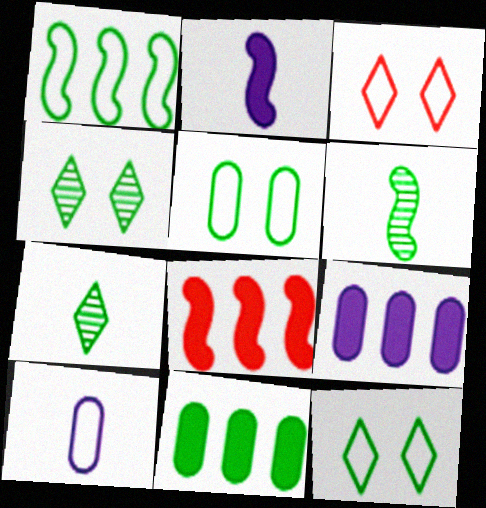[[1, 3, 10], 
[3, 6, 9], 
[4, 8, 10], 
[6, 11, 12]]